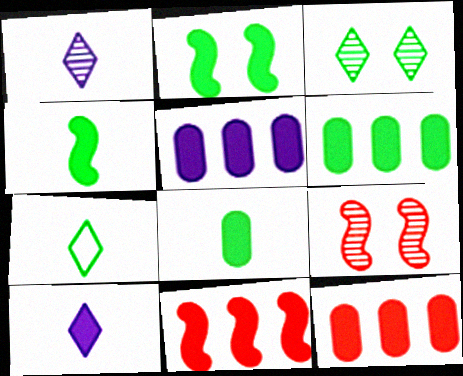[[2, 10, 12], 
[5, 6, 12], 
[5, 7, 9]]